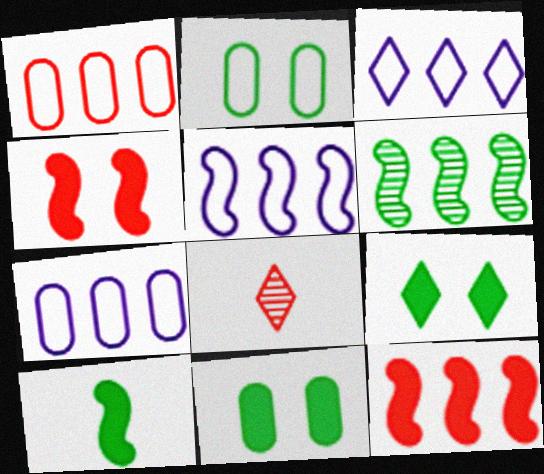[[1, 4, 8], 
[3, 5, 7], 
[3, 8, 9], 
[5, 6, 12], 
[5, 8, 11]]